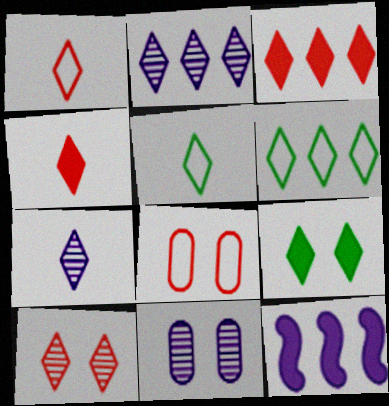[[1, 2, 9], 
[1, 3, 10], 
[2, 3, 6], 
[4, 5, 7]]